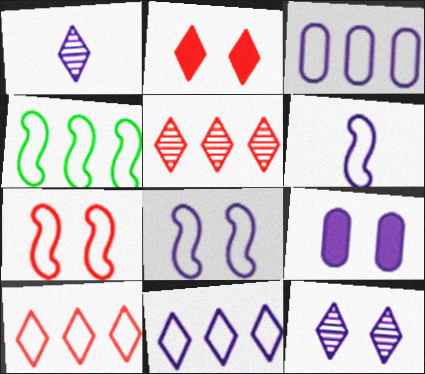[[3, 4, 10], 
[4, 6, 7], 
[8, 9, 12]]